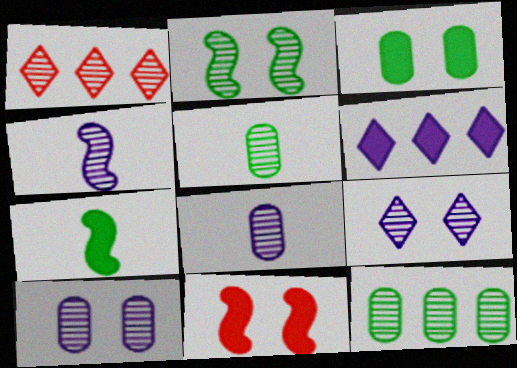[[1, 2, 8]]